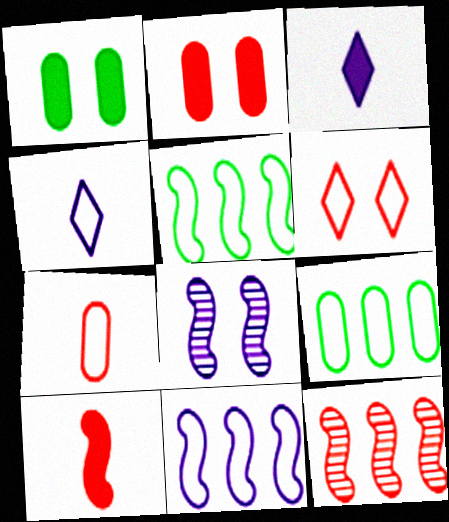[[1, 4, 12], 
[1, 6, 8], 
[5, 8, 10]]